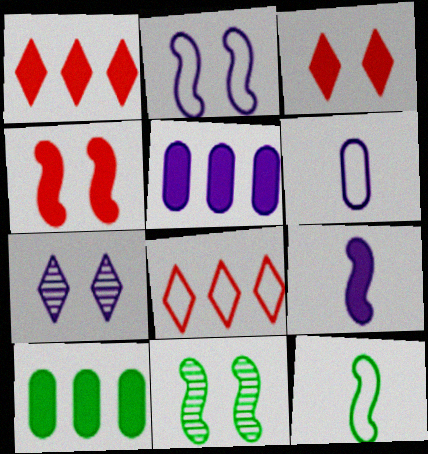[[1, 6, 11], 
[2, 4, 11], 
[3, 9, 10]]